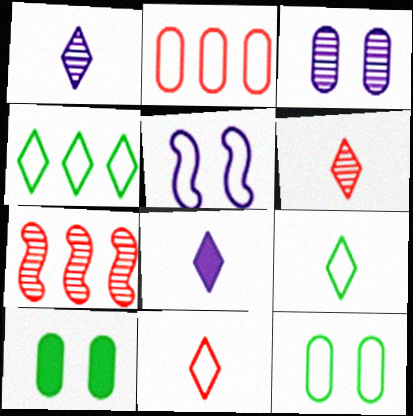[[2, 5, 9], 
[6, 8, 9], 
[7, 8, 12]]